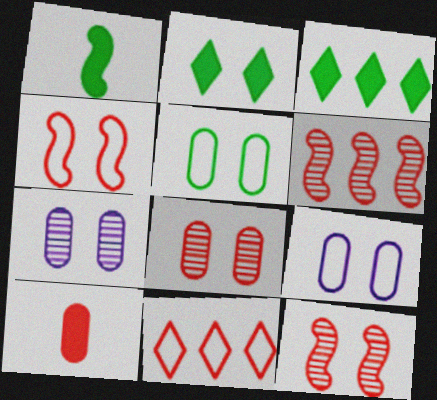[[1, 7, 11], 
[2, 4, 7], 
[2, 9, 12], 
[10, 11, 12]]